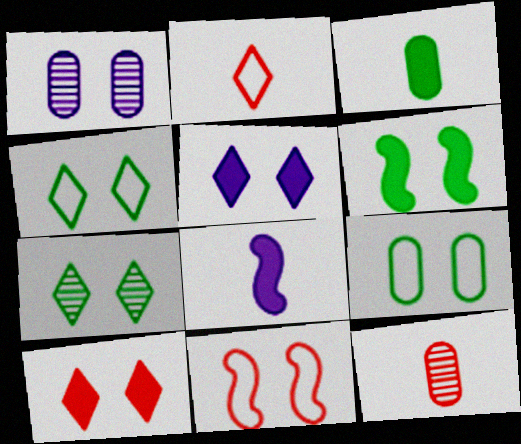[[6, 7, 9]]